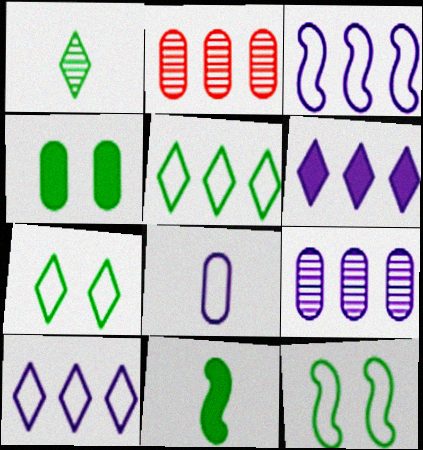[[2, 4, 8], 
[3, 6, 9]]